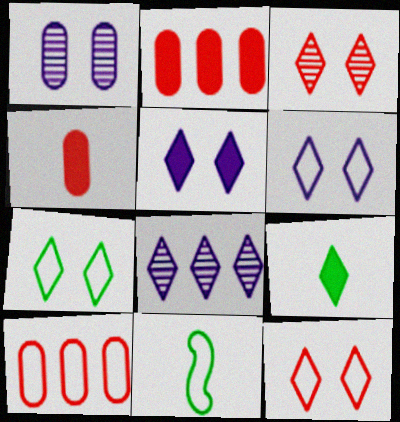[[3, 5, 7], 
[6, 7, 12], 
[6, 10, 11], 
[8, 9, 12]]